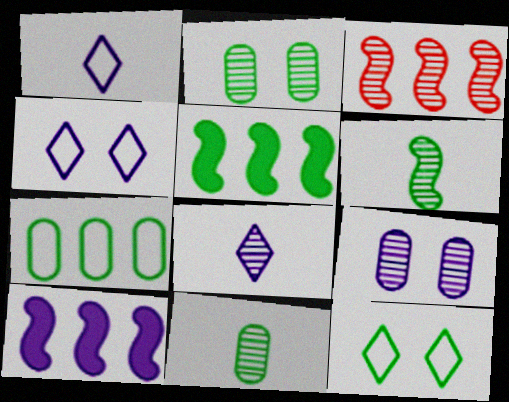[[1, 9, 10], 
[2, 3, 8], 
[5, 11, 12]]